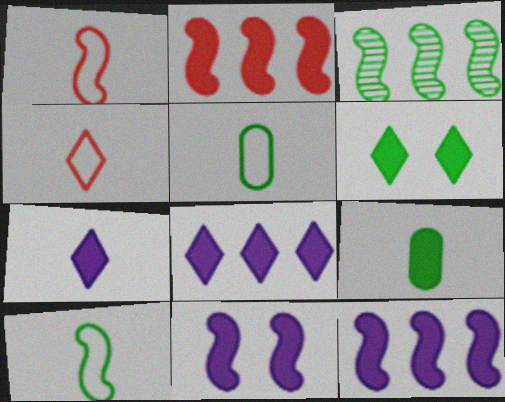[[1, 3, 11], 
[3, 5, 6]]